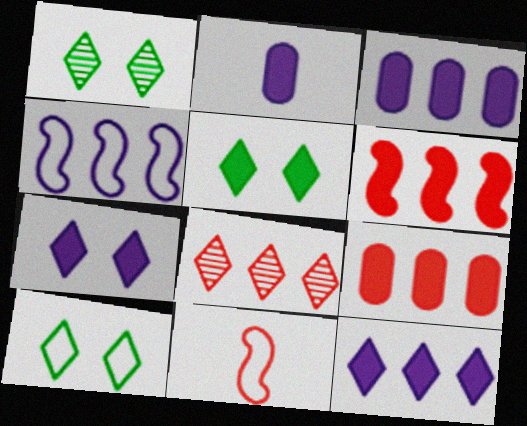[[1, 3, 11], 
[1, 5, 10], 
[2, 5, 6]]